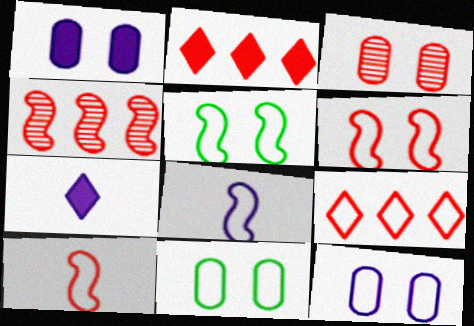[[1, 3, 11], 
[2, 3, 10], 
[4, 7, 11], 
[8, 9, 11]]